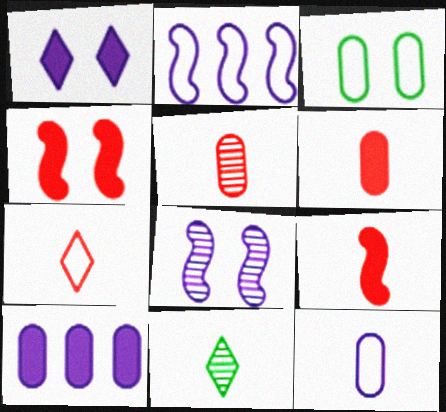[[2, 3, 7], 
[3, 5, 10], 
[5, 7, 9], 
[9, 11, 12]]